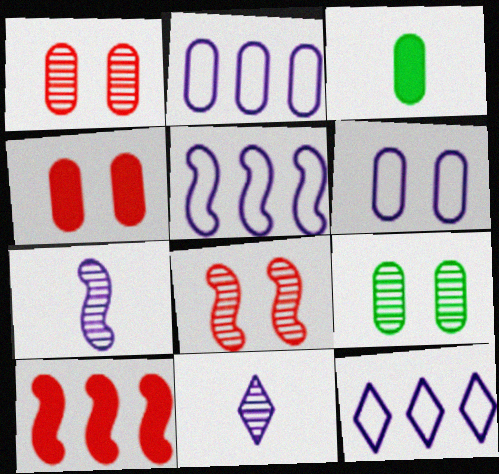[[1, 2, 3], 
[2, 5, 12], 
[3, 8, 12], 
[4, 6, 9]]